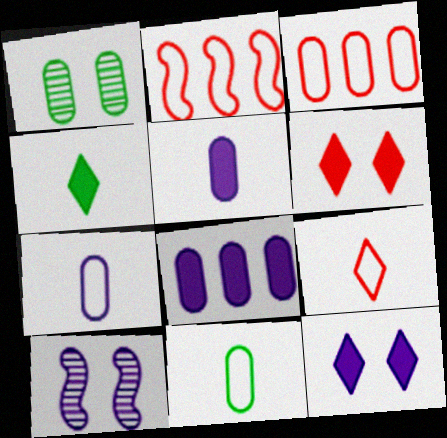[[1, 3, 5], 
[3, 4, 10]]